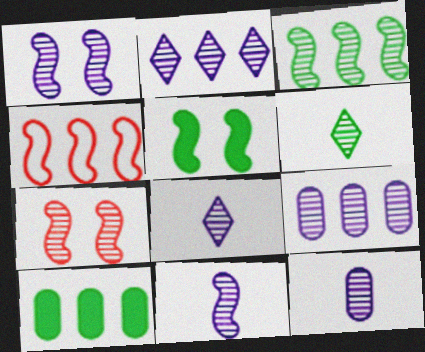[[1, 2, 12], 
[1, 8, 9], 
[2, 4, 10], 
[3, 7, 11], 
[4, 5, 11], 
[6, 7, 9], 
[8, 11, 12]]